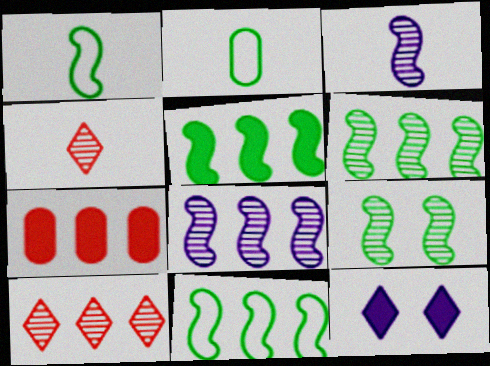[[1, 5, 9], 
[5, 6, 11]]